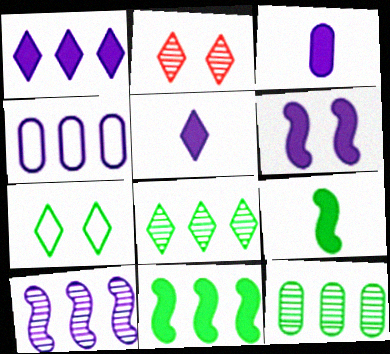[[1, 3, 6], 
[1, 4, 10], 
[2, 4, 9], 
[7, 9, 12]]